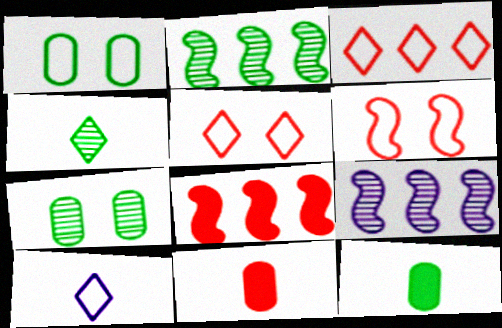[[2, 4, 7], 
[5, 9, 12], 
[7, 8, 10]]